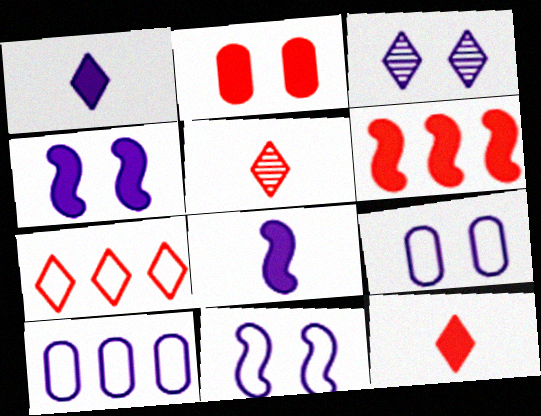[[2, 6, 12], 
[3, 4, 9], 
[3, 8, 10]]